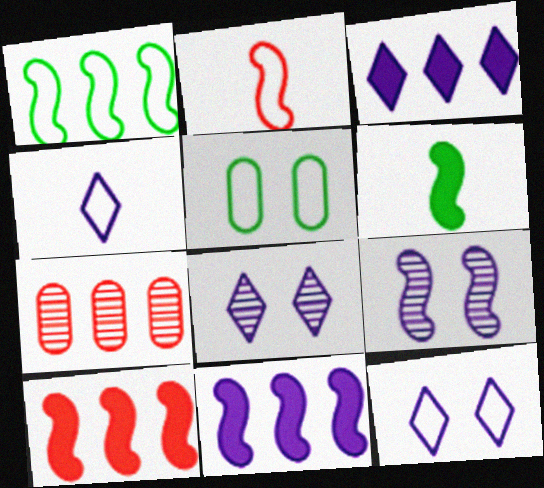[[1, 3, 7], 
[3, 4, 8], 
[6, 7, 12]]